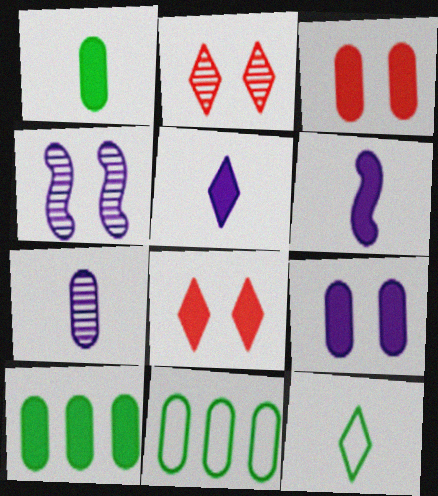[[2, 6, 11], 
[3, 7, 11], 
[6, 8, 10]]